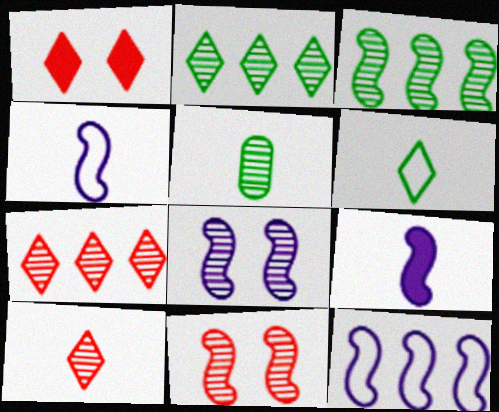[[1, 5, 12], 
[5, 7, 8], 
[8, 9, 12]]